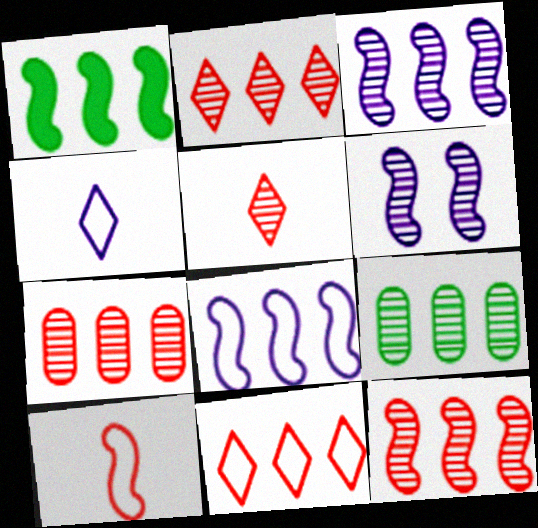[[1, 6, 10], 
[1, 8, 12], 
[2, 3, 9], 
[2, 7, 12], 
[5, 6, 9]]